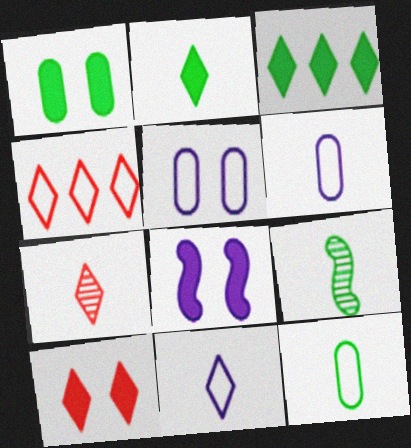[[1, 8, 10], 
[2, 7, 11], 
[2, 9, 12], 
[4, 7, 10]]